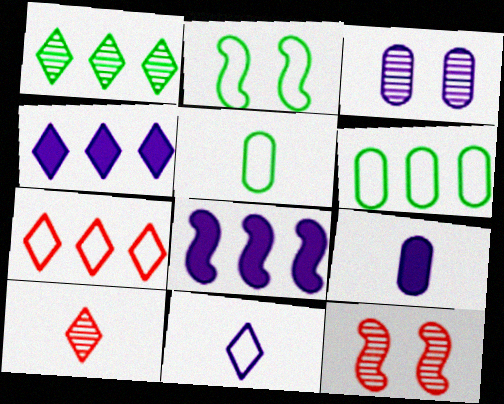[[1, 4, 7], 
[3, 8, 11], 
[4, 5, 12]]